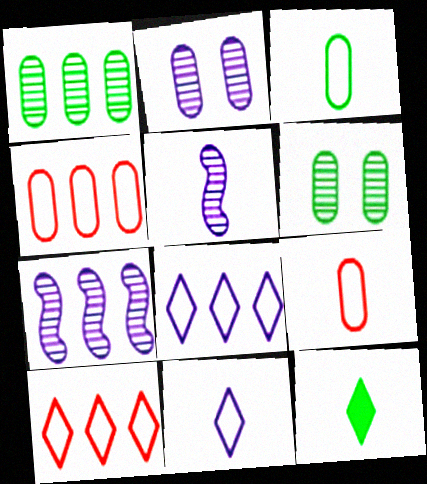[[5, 9, 12]]